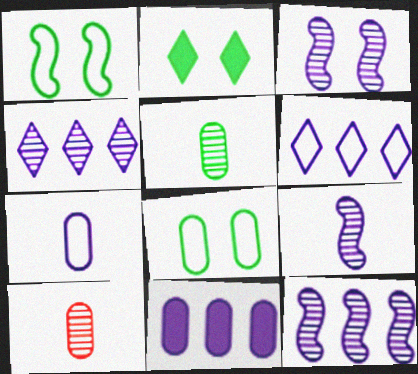[[3, 9, 12], 
[6, 11, 12], 
[8, 10, 11]]